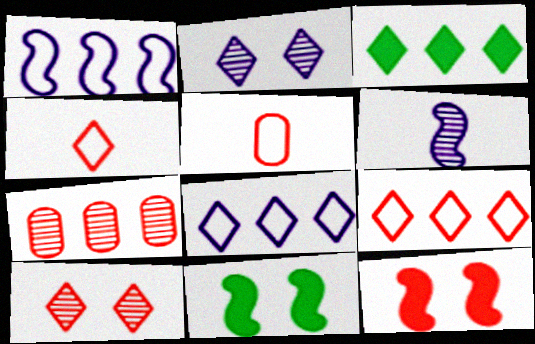[[1, 3, 7], 
[2, 3, 4], 
[4, 7, 12]]